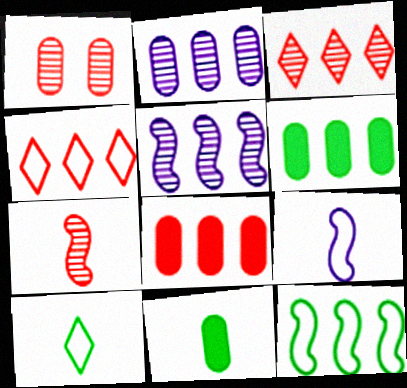[[1, 3, 7], 
[4, 5, 6]]